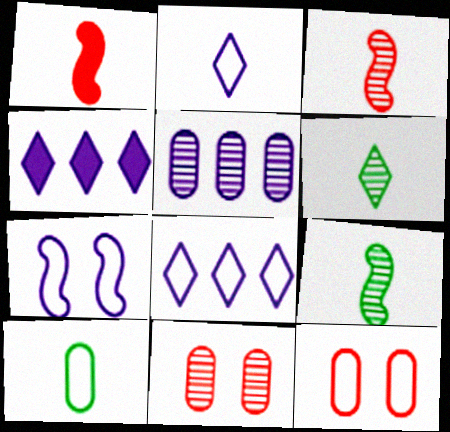[[4, 9, 12]]